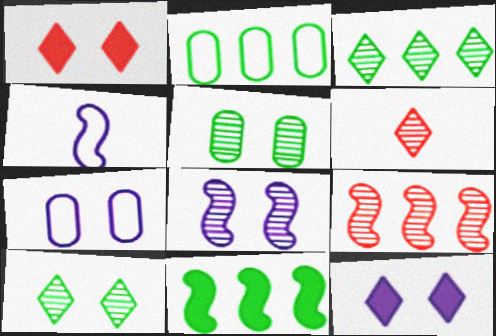[[2, 3, 11], 
[6, 7, 11], 
[7, 8, 12]]